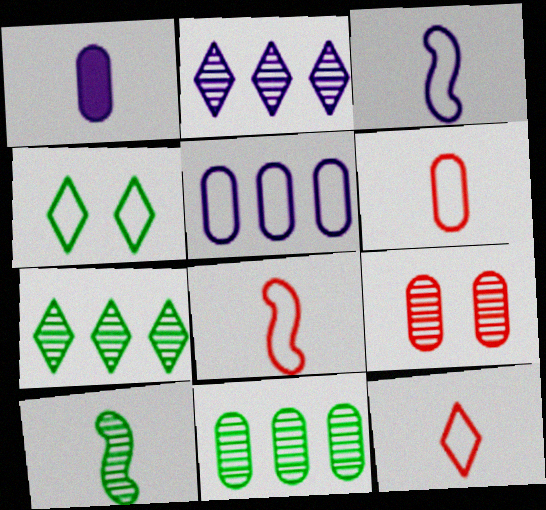[[1, 10, 12], 
[2, 9, 10], 
[4, 5, 8], 
[6, 8, 12]]